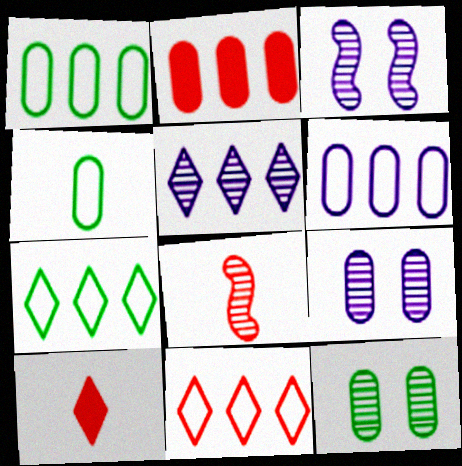[[1, 3, 10], 
[2, 4, 9], 
[5, 8, 12]]